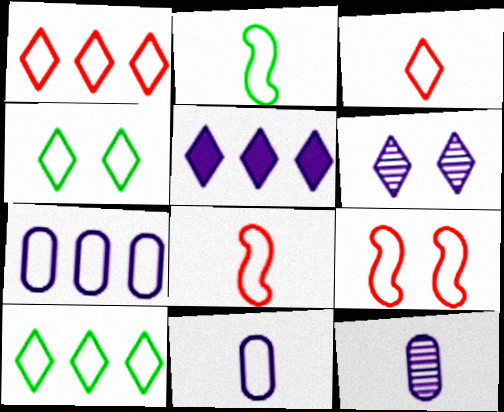[[2, 3, 11], 
[4, 7, 8], 
[9, 10, 11]]